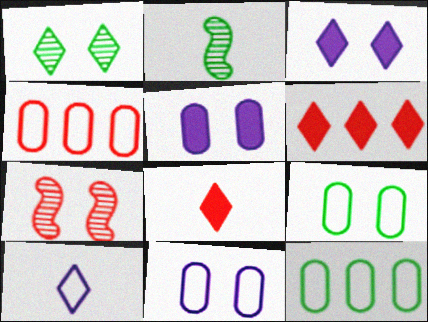[[1, 6, 10], 
[2, 3, 4], 
[2, 6, 11], 
[3, 7, 9], 
[4, 7, 8]]